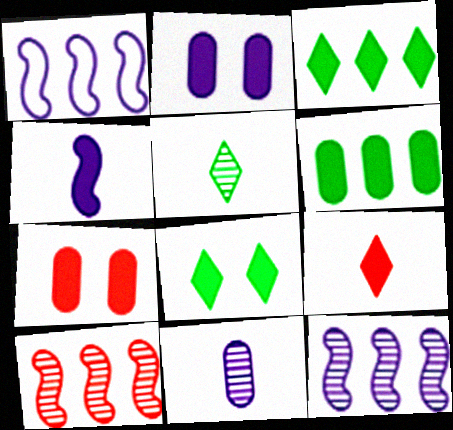[[1, 5, 7], 
[3, 4, 7]]